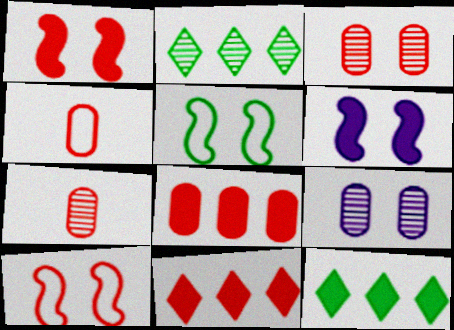[[2, 4, 6], 
[3, 4, 8], 
[7, 10, 11]]